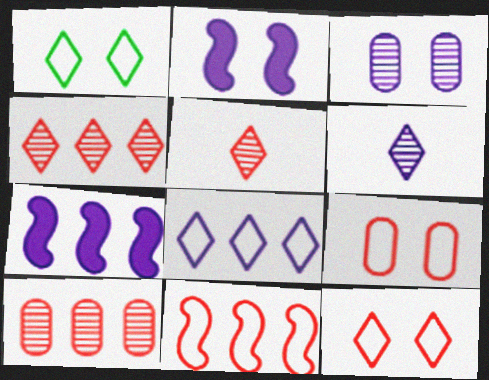[]